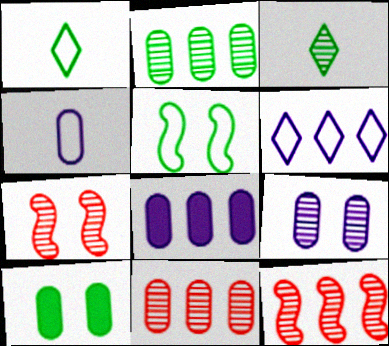[[1, 7, 8], 
[3, 9, 12], 
[4, 8, 9], 
[4, 10, 11]]